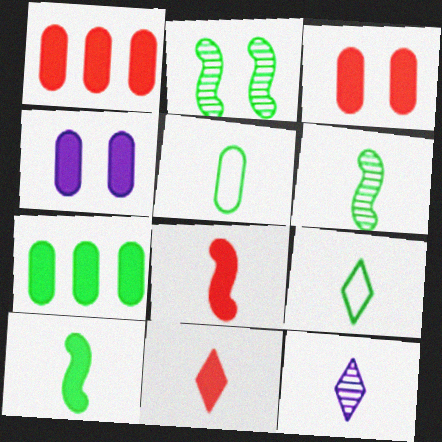[[2, 7, 9], 
[5, 8, 12], 
[9, 11, 12]]